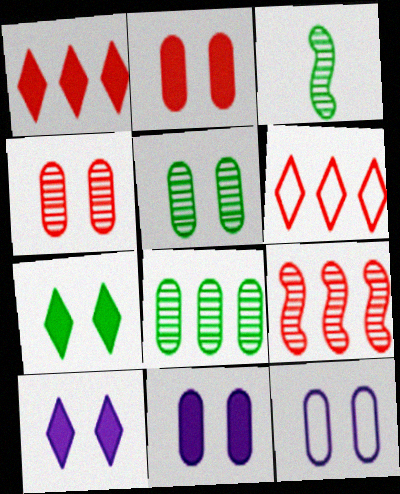[[1, 3, 12], 
[2, 5, 12], 
[3, 6, 11]]